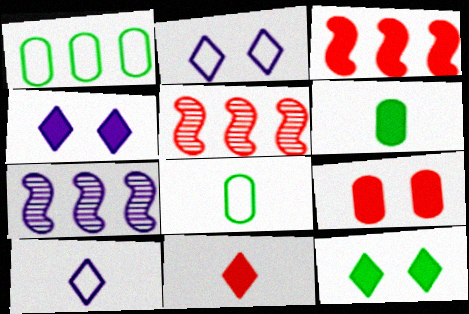[[2, 5, 6], 
[3, 4, 6], 
[3, 9, 11], 
[4, 5, 8]]